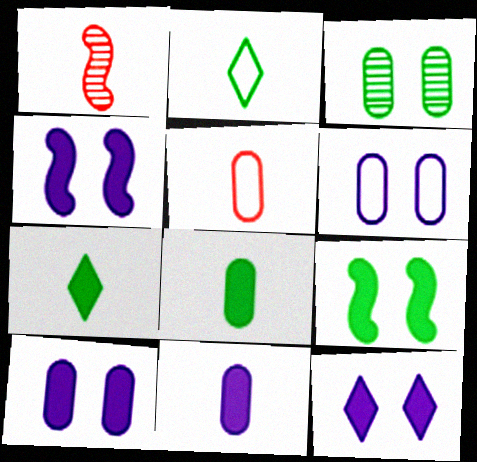[[1, 2, 11], 
[4, 10, 12]]